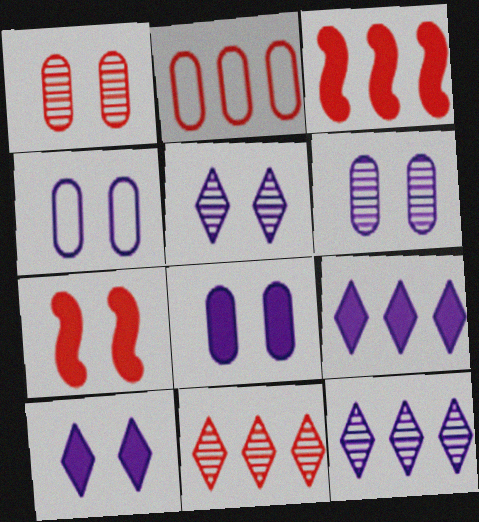[[2, 3, 11], 
[4, 6, 8]]